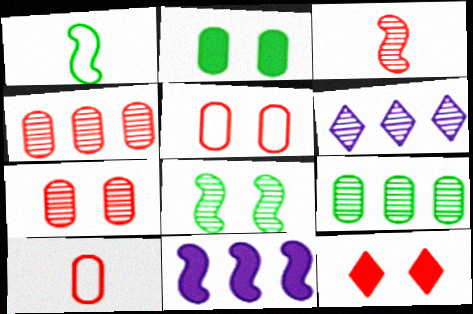[]